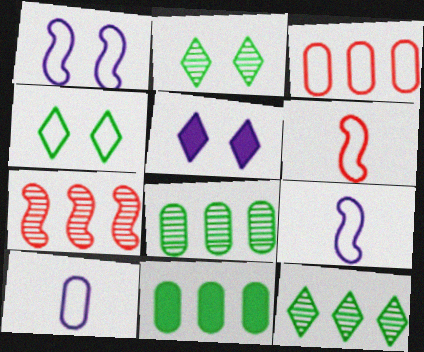[[3, 4, 9], 
[5, 6, 8]]